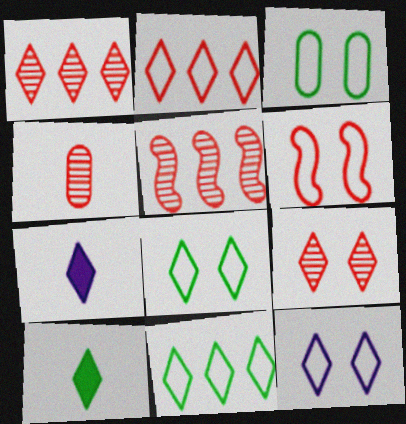[[1, 7, 8], 
[1, 10, 12], 
[3, 5, 7], 
[3, 6, 12], 
[4, 5, 9], 
[7, 9, 11]]